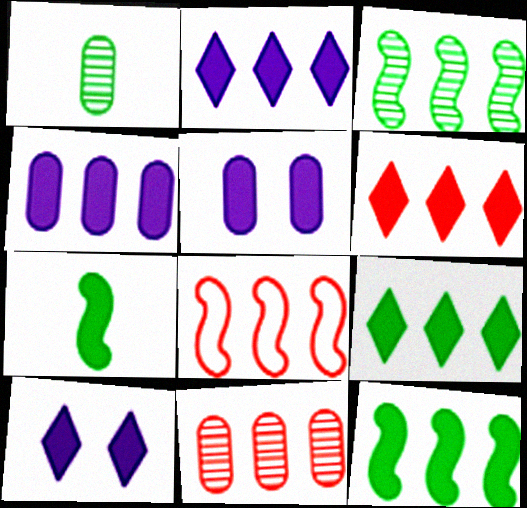[[1, 8, 10], 
[2, 6, 9], 
[4, 6, 12], 
[5, 6, 7], 
[6, 8, 11]]